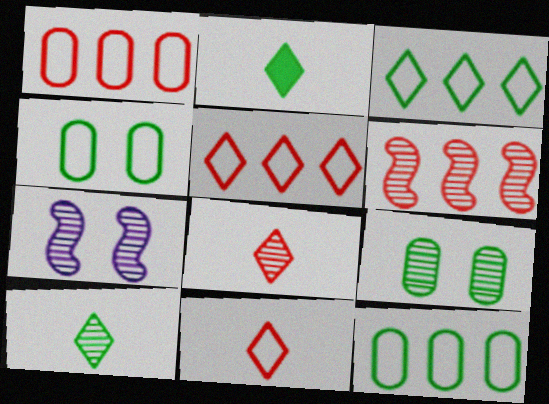[[1, 2, 7]]